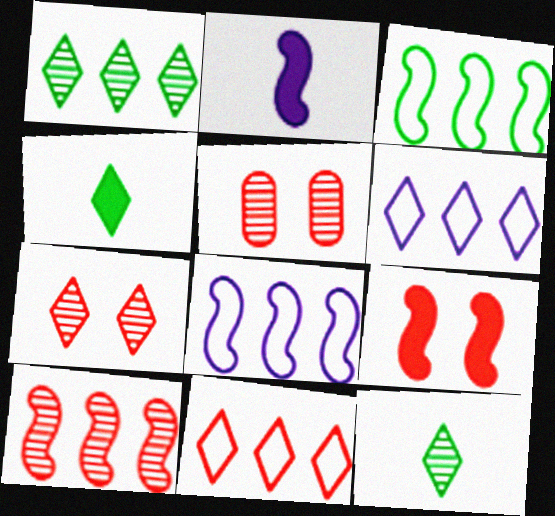[[4, 5, 8], 
[4, 6, 7]]